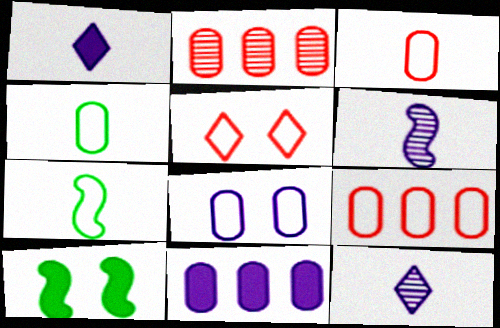[[4, 8, 9], 
[9, 10, 12]]